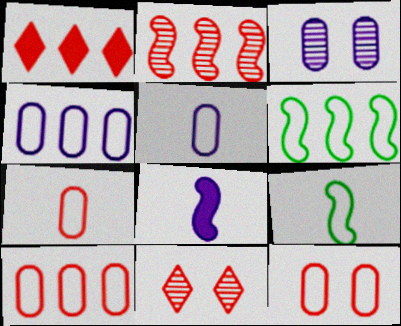[[1, 2, 10], 
[1, 3, 9], 
[7, 10, 12]]